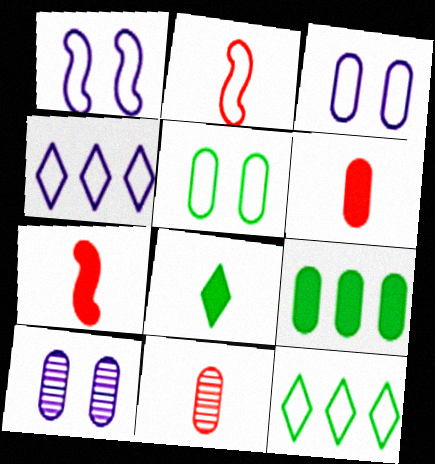[[2, 3, 12], 
[2, 4, 5], 
[3, 9, 11], 
[7, 10, 12]]